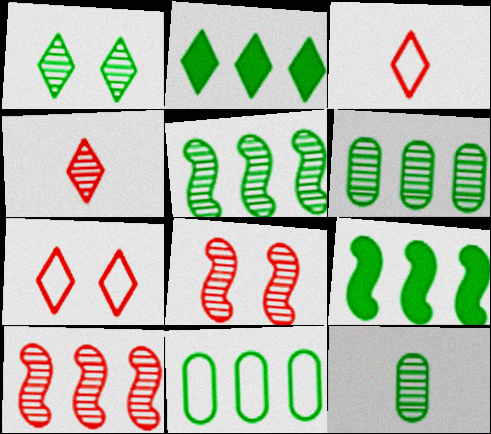[[1, 5, 12], 
[2, 5, 11]]